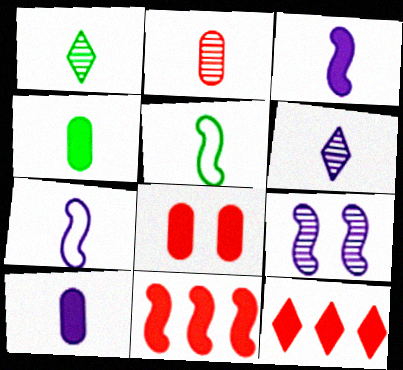[[1, 4, 5], 
[5, 9, 11], 
[6, 7, 10]]